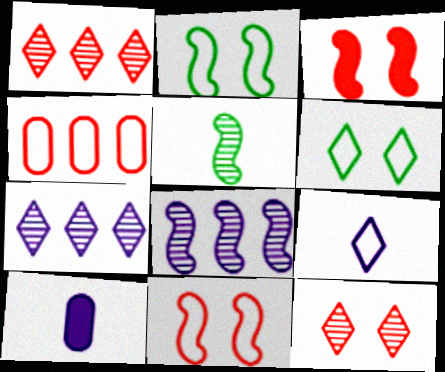[[1, 2, 10], 
[2, 4, 9]]